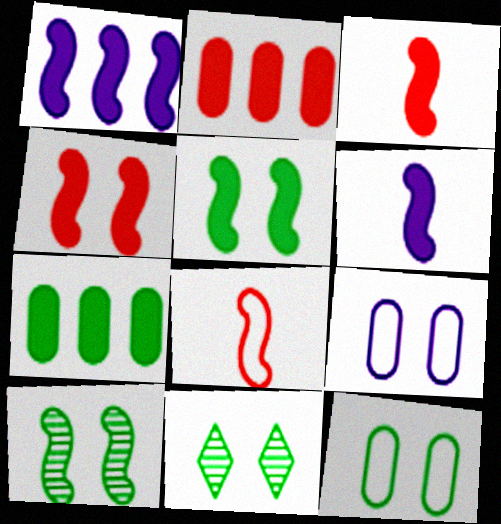[[1, 3, 5], 
[1, 8, 10], 
[4, 9, 11], 
[5, 11, 12]]